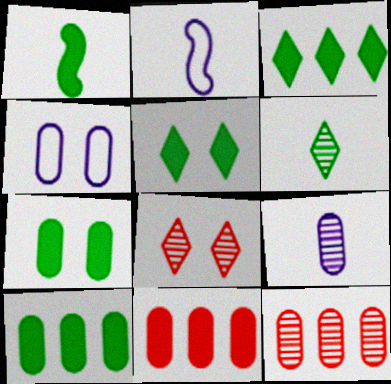[[1, 3, 7], 
[1, 5, 10], 
[2, 5, 12], 
[2, 8, 10]]